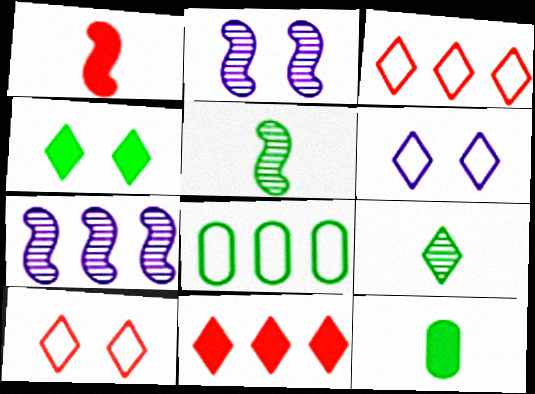[[2, 3, 12], 
[4, 5, 8], 
[6, 9, 11], 
[7, 8, 11], 
[7, 10, 12]]